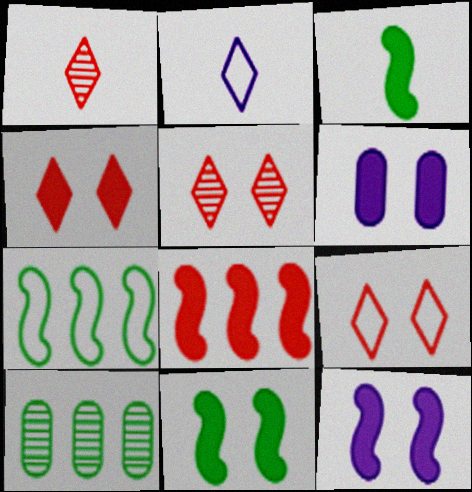[[1, 6, 7], 
[3, 8, 12], 
[4, 5, 9], 
[4, 6, 11]]